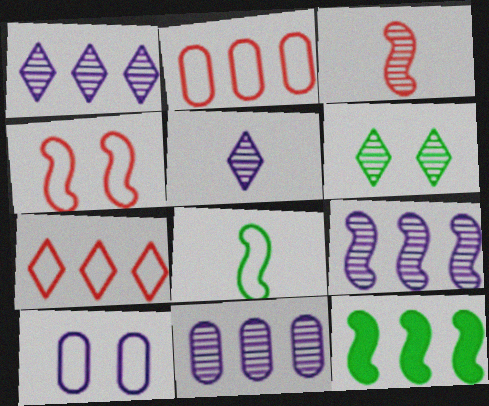[[1, 2, 12], 
[1, 9, 11], 
[3, 6, 11], 
[7, 8, 10], 
[7, 11, 12]]